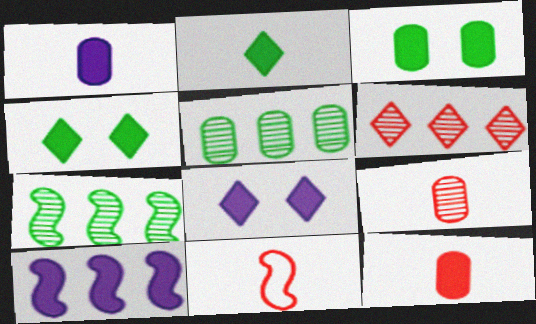[[1, 8, 10], 
[4, 10, 12], 
[5, 8, 11]]